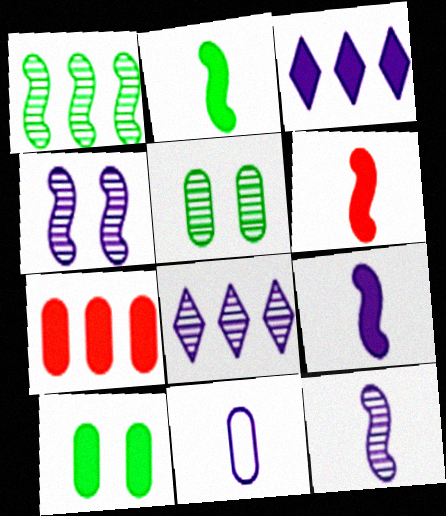[[2, 6, 9], 
[3, 4, 11], 
[3, 6, 10], 
[5, 7, 11]]